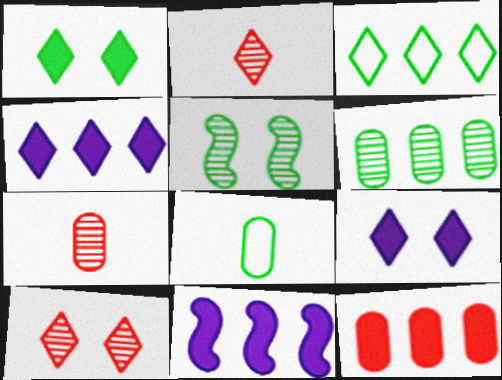[[2, 3, 9], 
[8, 10, 11]]